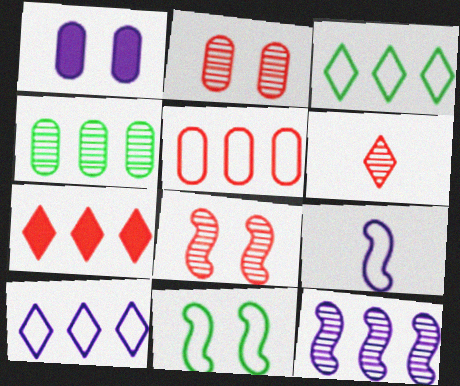[]